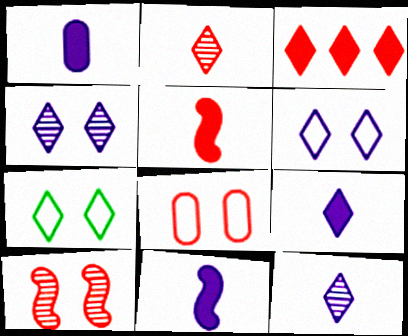[[1, 9, 11], 
[3, 7, 12]]